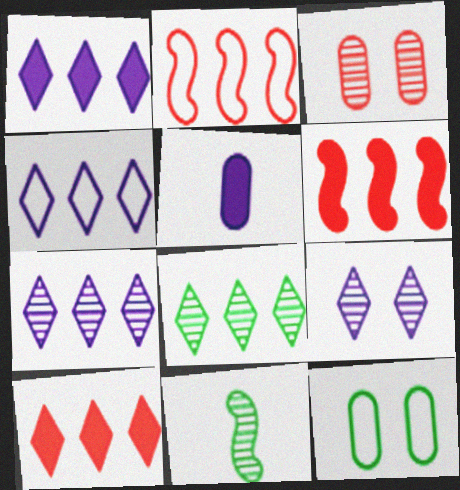[[1, 4, 7], 
[3, 7, 11], 
[4, 8, 10]]